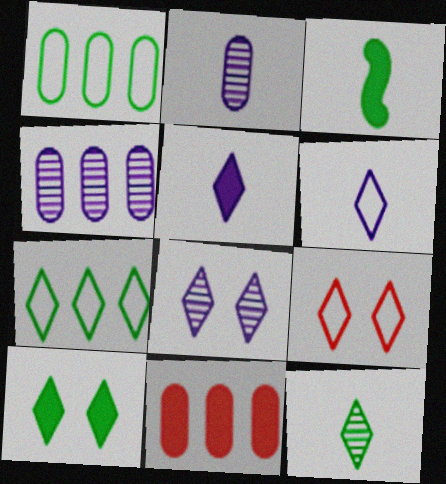[[1, 4, 11], 
[3, 4, 9], 
[6, 7, 9], 
[7, 10, 12], 
[8, 9, 10]]